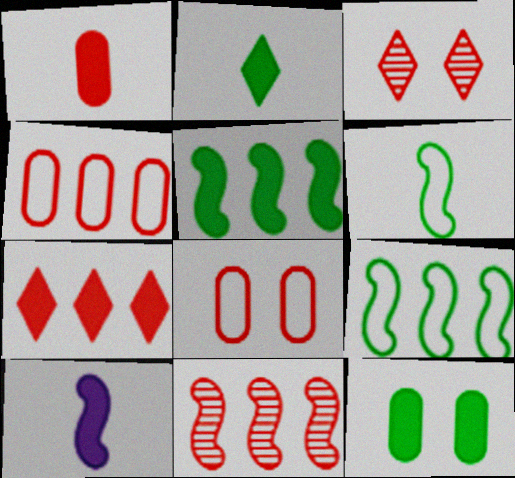[[1, 2, 10], 
[2, 5, 12], 
[4, 7, 11], 
[7, 10, 12]]